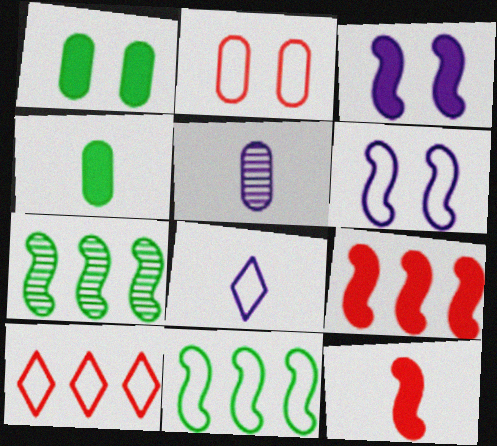[[2, 8, 11], 
[6, 7, 12]]